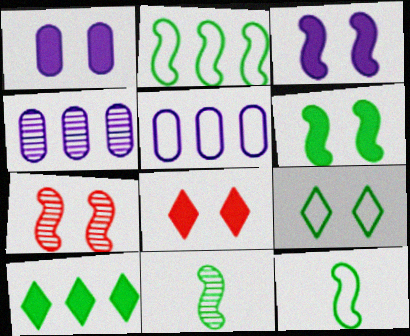[[1, 6, 8], 
[1, 7, 9], 
[2, 6, 11], 
[4, 8, 12], 
[5, 8, 11]]